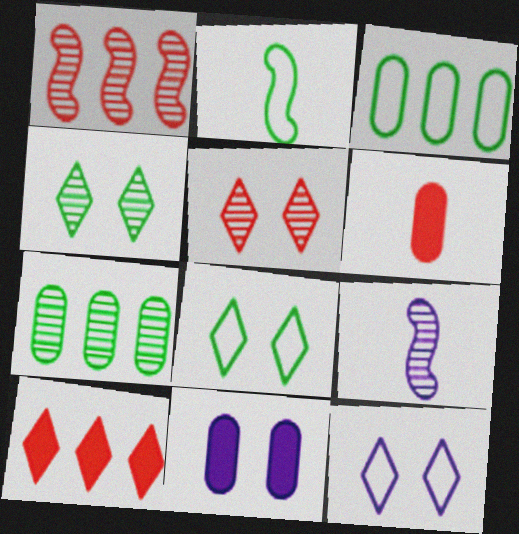[[2, 3, 8], 
[5, 7, 9]]